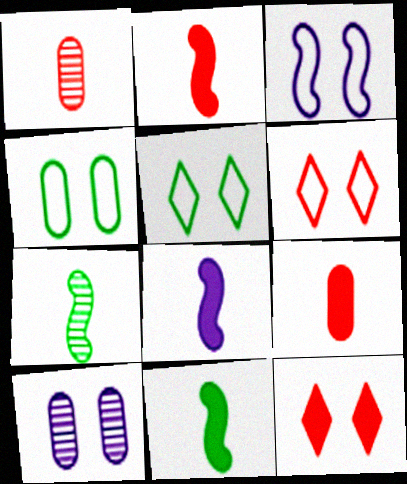[[2, 8, 11], 
[3, 4, 6]]